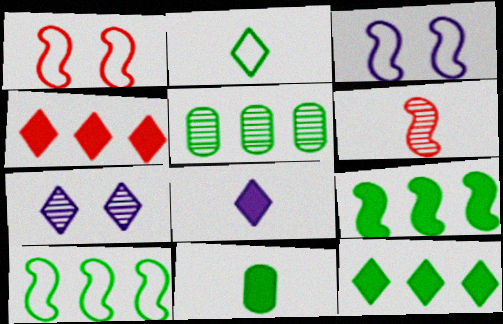[[1, 5, 8], 
[2, 4, 7], 
[3, 6, 9], 
[5, 6, 7], 
[5, 10, 12]]